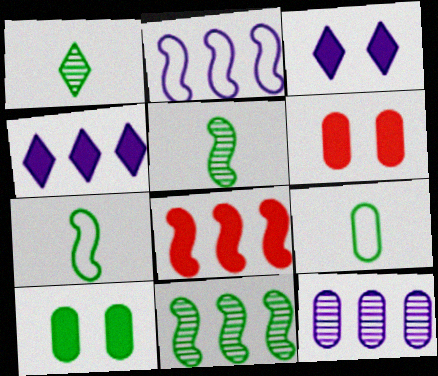[[1, 2, 6], 
[2, 4, 12], 
[2, 8, 11], 
[6, 9, 12]]